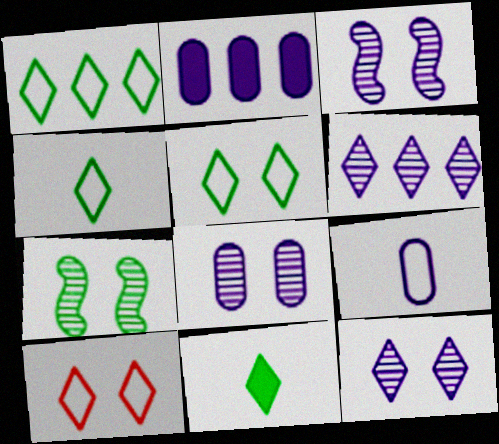[[1, 4, 5], 
[2, 8, 9], 
[3, 8, 12], 
[6, 10, 11]]